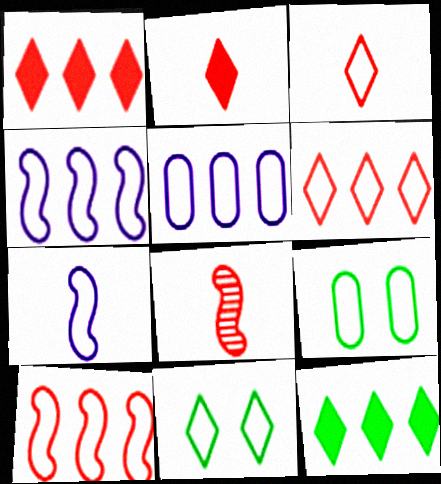[[3, 4, 9], 
[6, 7, 9]]